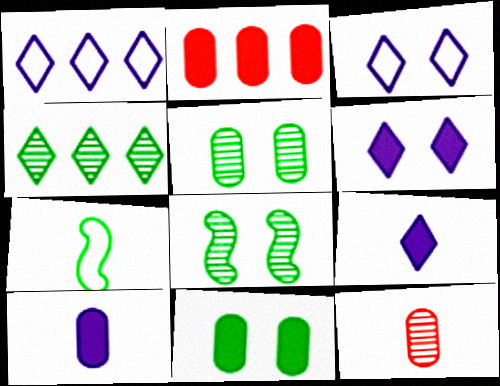[[2, 10, 11], 
[4, 7, 11], 
[7, 9, 12]]